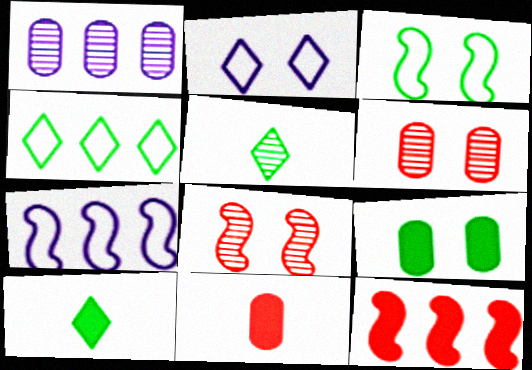[[1, 4, 12], 
[1, 5, 8], 
[2, 8, 9], 
[6, 7, 10]]